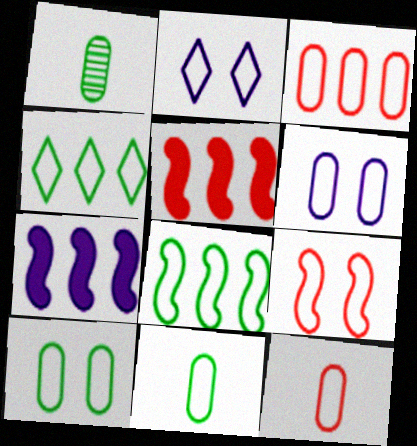[[1, 2, 5], 
[2, 8, 12], 
[2, 9, 10], 
[3, 6, 11]]